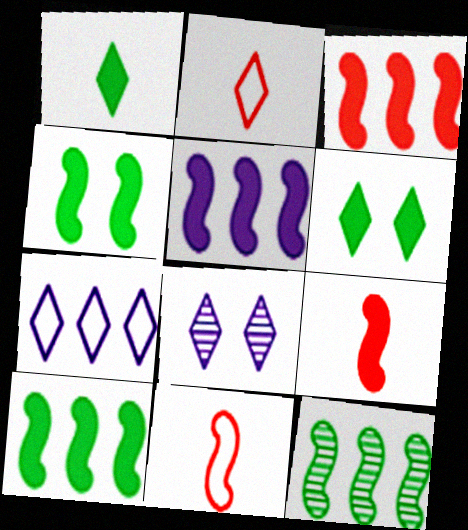[[3, 5, 10], 
[4, 5, 9]]